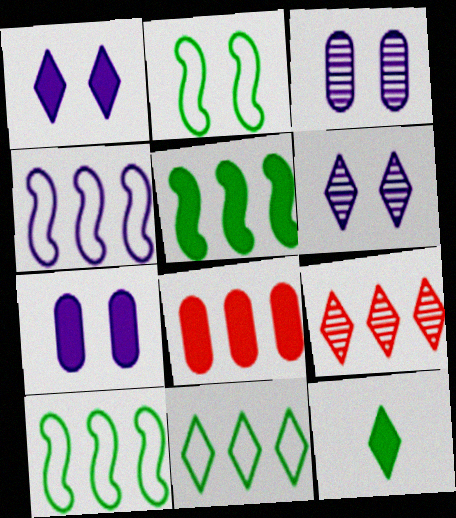[]